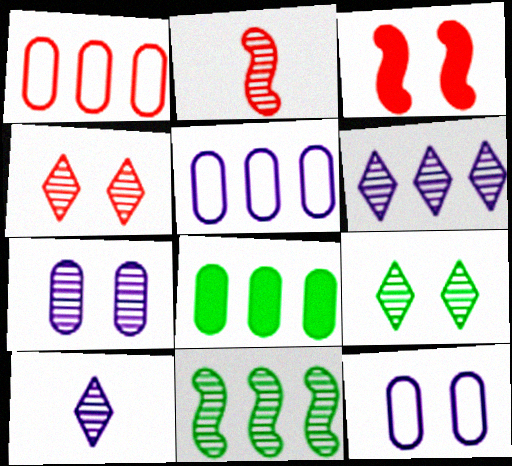[[3, 9, 12]]